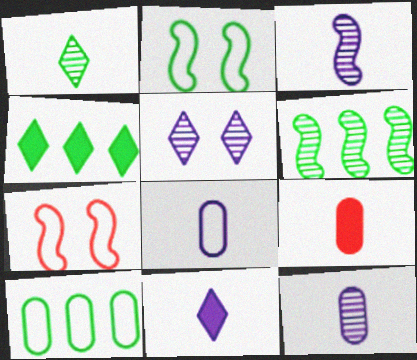[[3, 8, 11], 
[4, 6, 10], 
[4, 7, 12]]